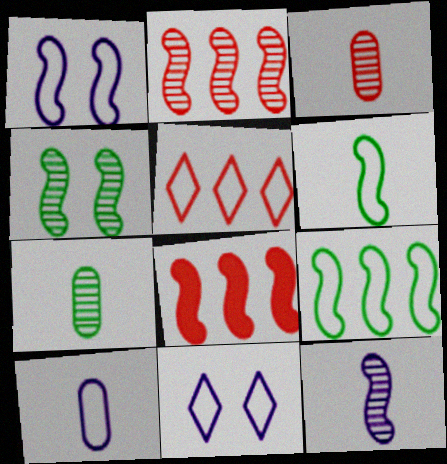[[2, 4, 12], 
[7, 8, 11]]